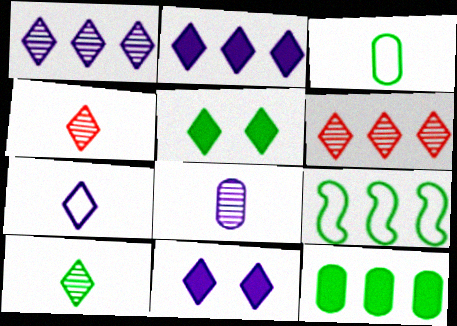[[1, 7, 11], 
[5, 6, 7]]